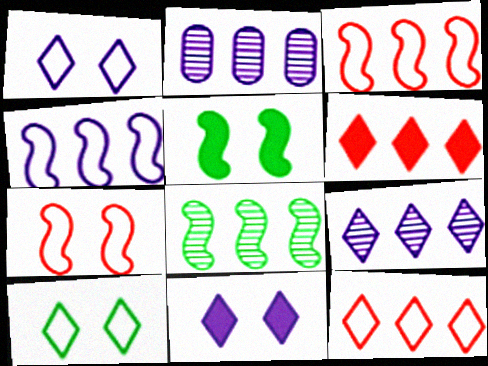[]